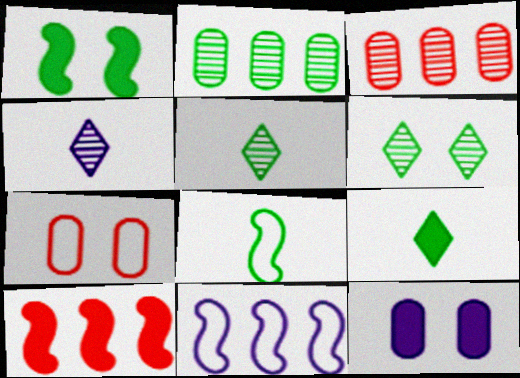[[4, 11, 12], 
[9, 10, 12]]